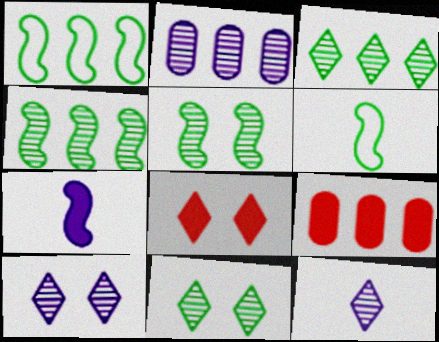[[2, 6, 8], 
[6, 9, 10]]